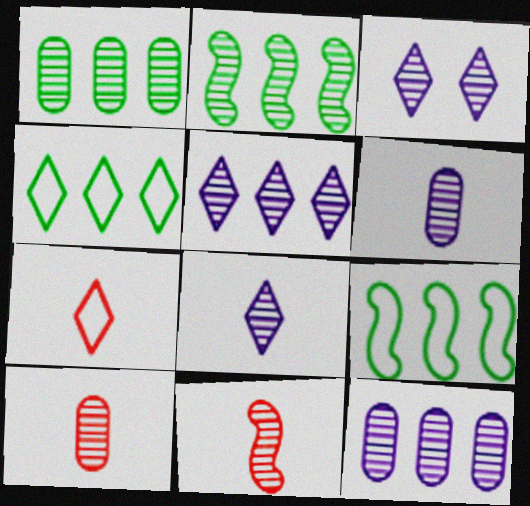[[1, 3, 11], 
[2, 3, 10], 
[3, 5, 8]]